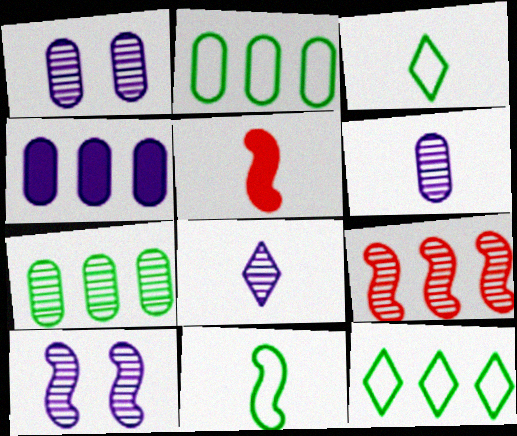[[1, 5, 12], 
[3, 5, 6], 
[4, 9, 12]]